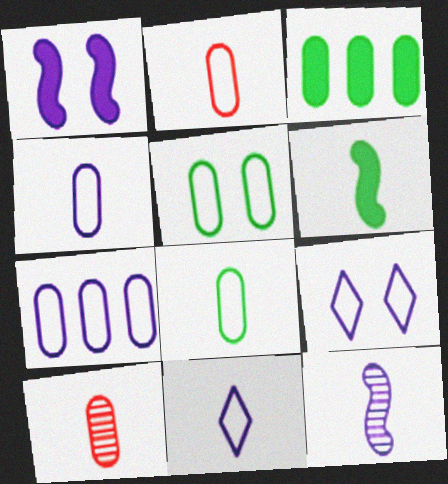[[2, 4, 8], 
[2, 5, 7], 
[6, 10, 11]]